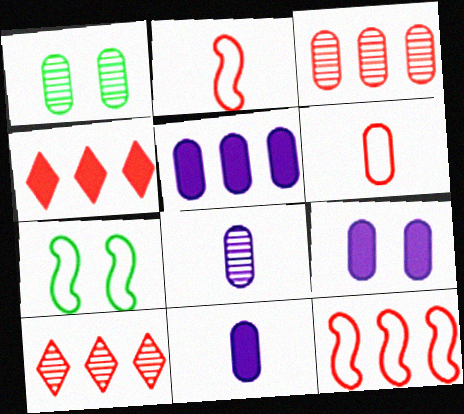[[1, 3, 8], 
[1, 5, 6], 
[3, 4, 12], 
[4, 7, 8], 
[5, 9, 11], 
[7, 10, 11]]